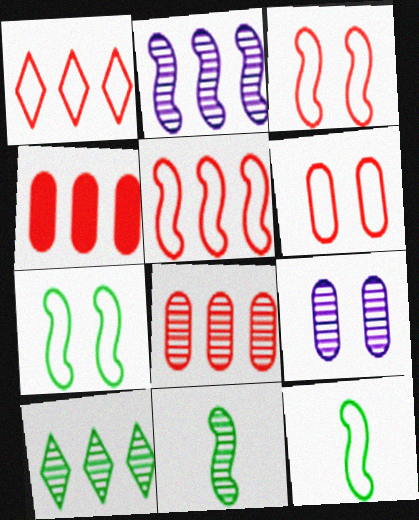[[2, 8, 10]]